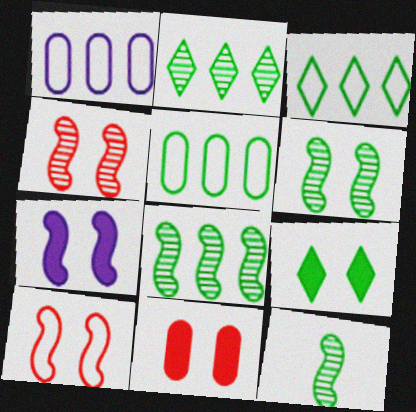[[5, 9, 12], 
[6, 7, 10], 
[6, 8, 12], 
[7, 9, 11]]